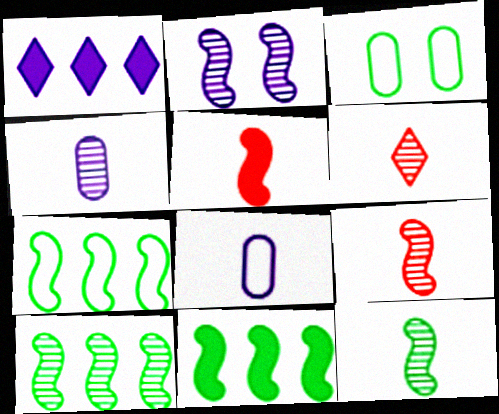[[1, 2, 8], 
[1, 3, 9], 
[2, 5, 7], 
[2, 9, 10], 
[4, 6, 12], 
[7, 10, 11]]